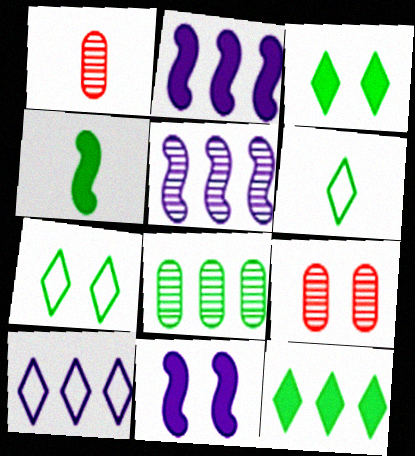[[1, 2, 7], 
[2, 6, 9], 
[4, 7, 8], 
[4, 9, 10], 
[7, 9, 11]]